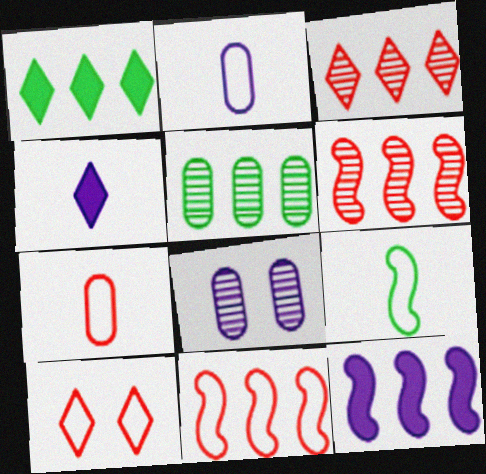[[7, 10, 11]]